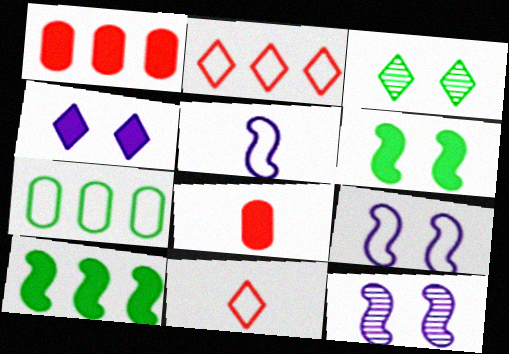[[1, 3, 5], 
[4, 8, 10], 
[7, 9, 11]]